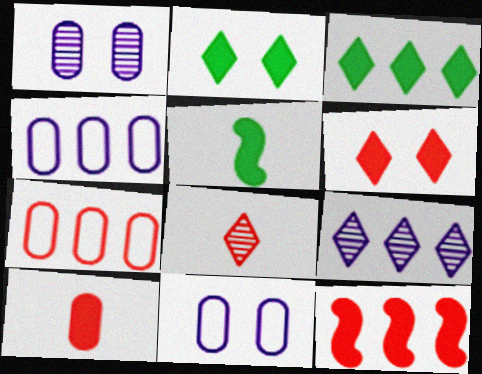[[6, 10, 12]]